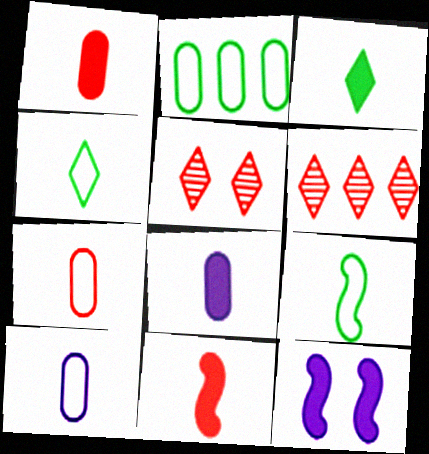[[3, 8, 11]]